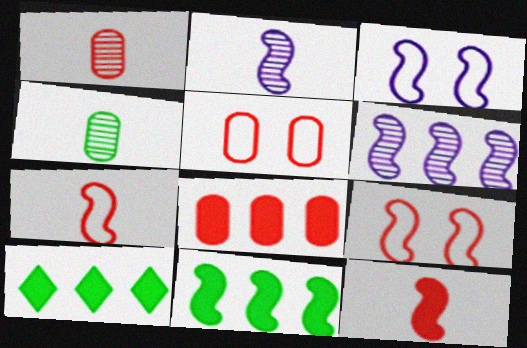[[1, 3, 10], 
[1, 5, 8], 
[2, 5, 10], 
[2, 9, 11]]